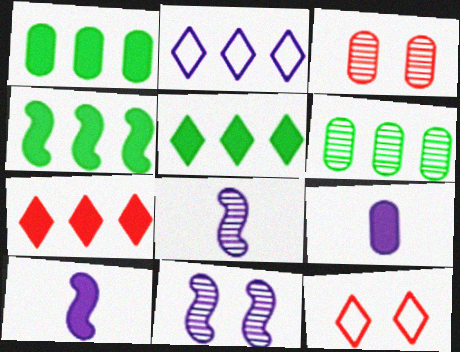[[1, 4, 5], 
[1, 8, 12], 
[2, 9, 11], 
[6, 10, 12]]